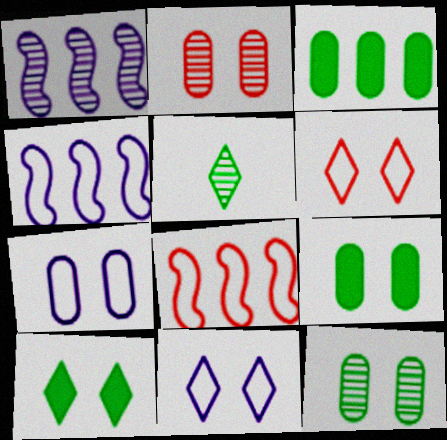[[1, 2, 5], 
[2, 7, 9]]